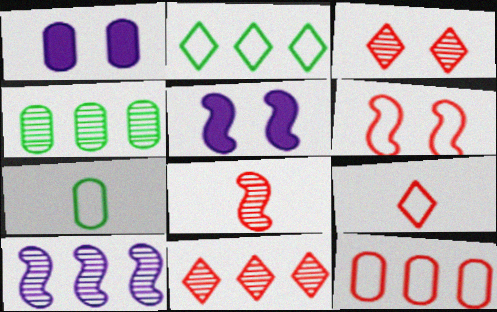[[1, 2, 8], 
[4, 5, 9], 
[4, 10, 11], 
[5, 7, 11], 
[6, 9, 12]]